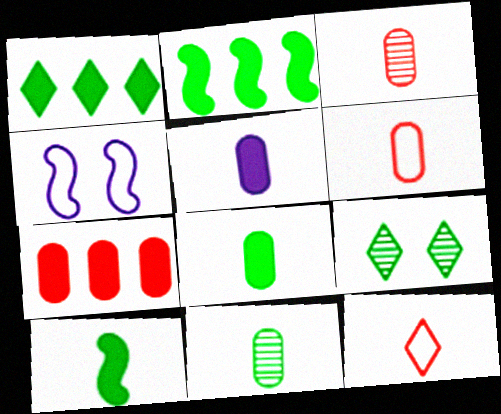[[1, 3, 4], 
[5, 6, 11]]